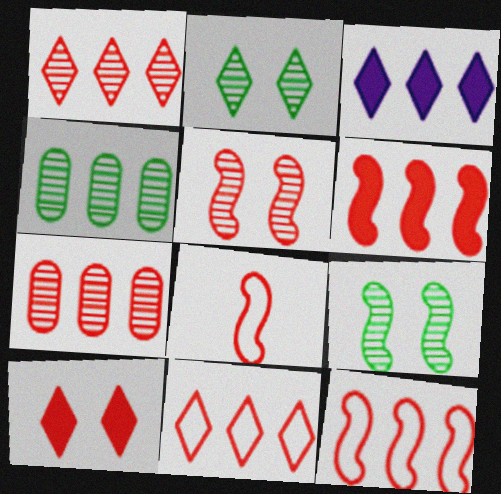[[3, 4, 12], 
[5, 6, 8], 
[6, 7, 11], 
[7, 8, 10]]